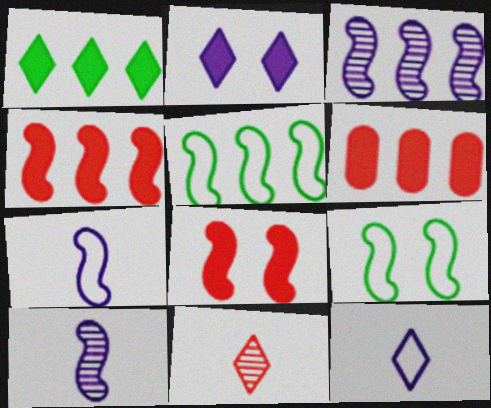[[3, 4, 5], 
[4, 9, 10], 
[5, 8, 10]]